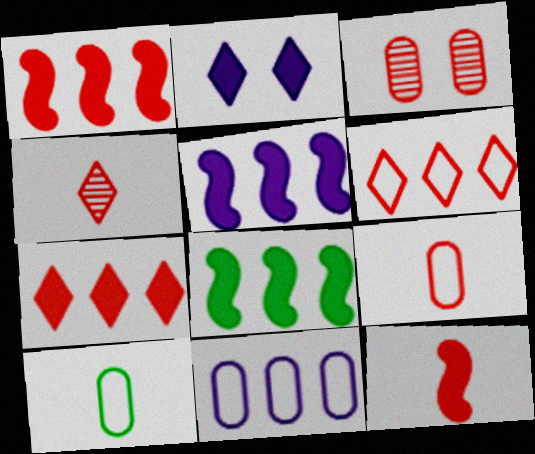[[1, 5, 8], 
[3, 6, 12], 
[4, 9, 12]]